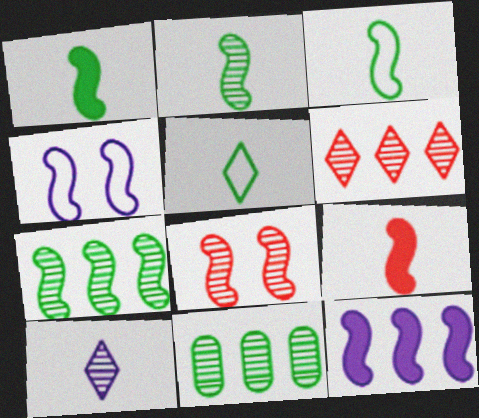[[1, 2, 3], 
[3, 8, 12], 
[4, 7, 9], 
[8, 10, 11]]